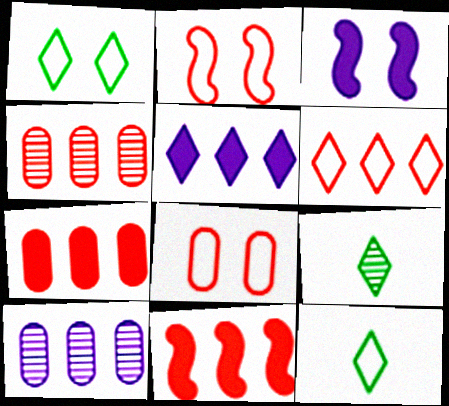[[3, 4, 12], 
[4, 6, 11]]